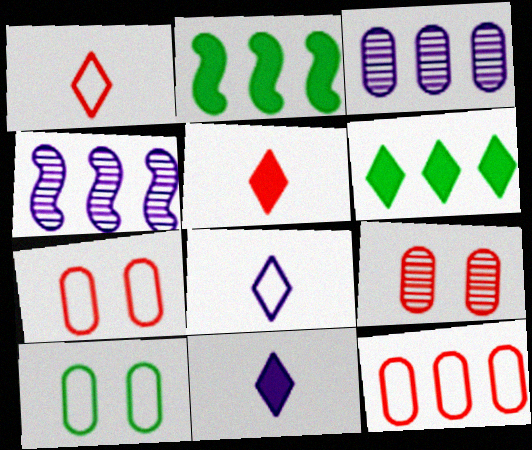[[2, 8, 9], 
[4, 5, 10], 
[4, 6, 12]]